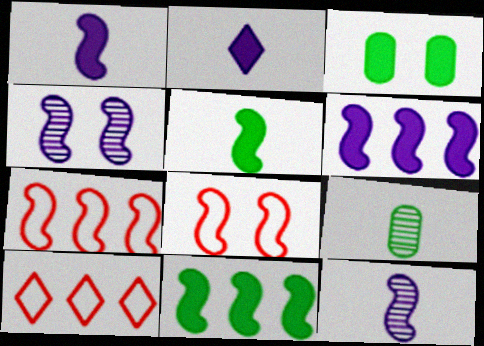[[3, 10, 12], 
[4, 5, 7], 
[8, 11, 12]]